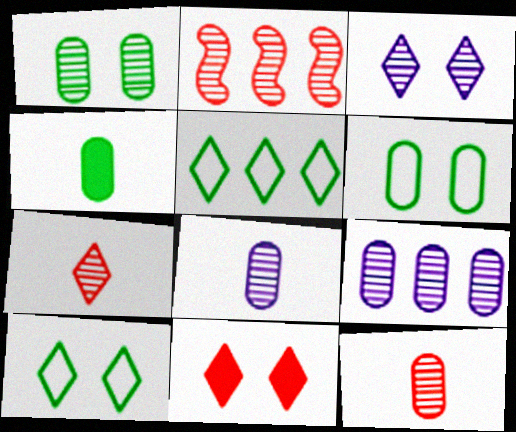[[1, 9, 12], 
[3, 10, 11]]